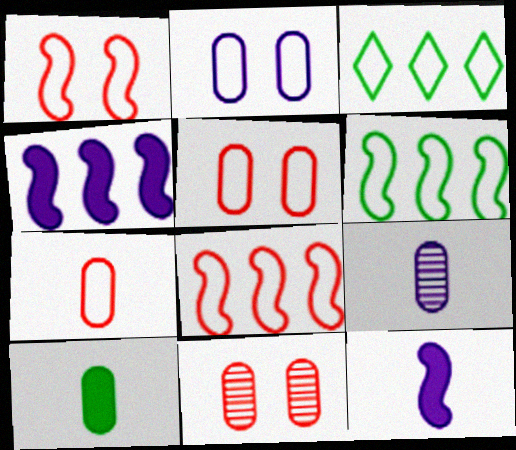[[3, 11, 12], 
[7, 9, 10]]